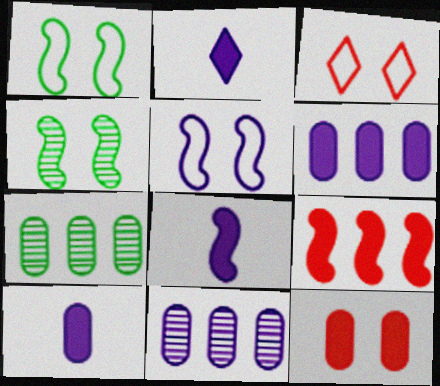[[2, 5, 11], 
[2, 8, 10], 
[3, 7, 8]]